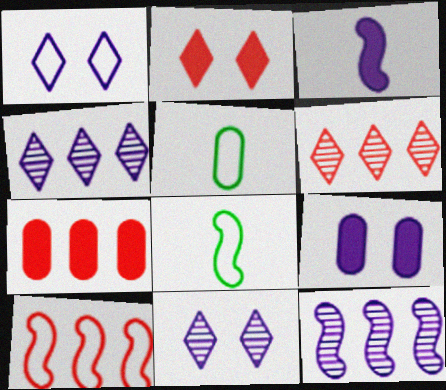[[1, 5, 10], 
[2, 5, 12], 
[6, 7, 10], 
[6, 8, 9], 
[7, 8, 11]]